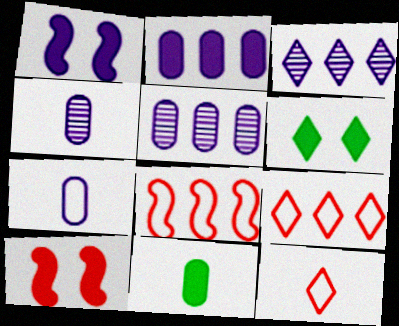[[1, 3, 7], 
[3, 6, 12], 
[4, 6, 8]]